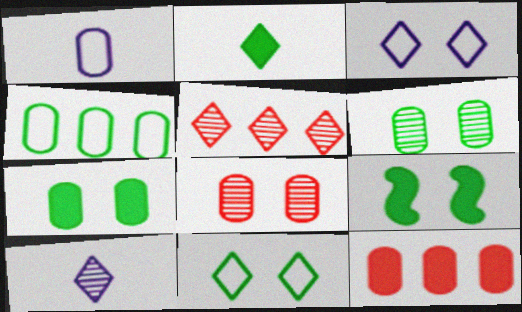[[1, 5, 9], 
[1, 6, 12], 
[2, 3, 5], 
[3, 8, 9], 
[6, 9, 11]]